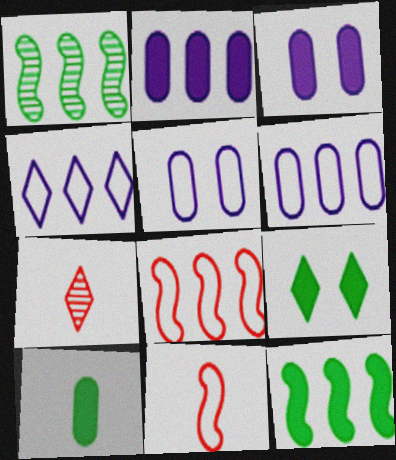[[4, 7, 9], 
[5, 7, 12], 
[9, 10, 12]]